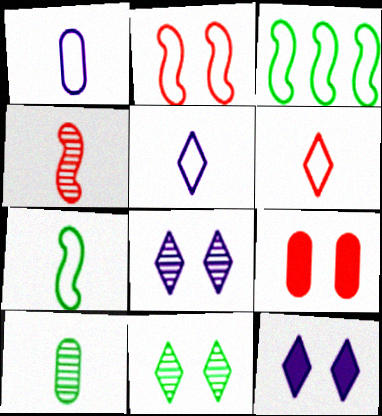[[1, 6, 7]]